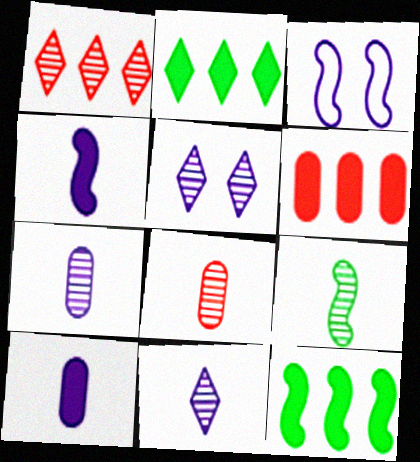[[2, 3, 8], 
[8, 9, 11]]